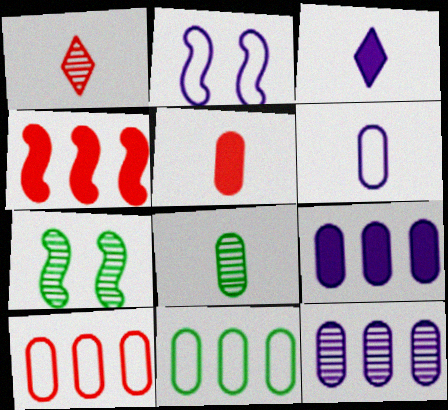[[1, 7, 12], 
[2, 3, 12], 
[3, 7, 10], 
[5, 6, 8]]